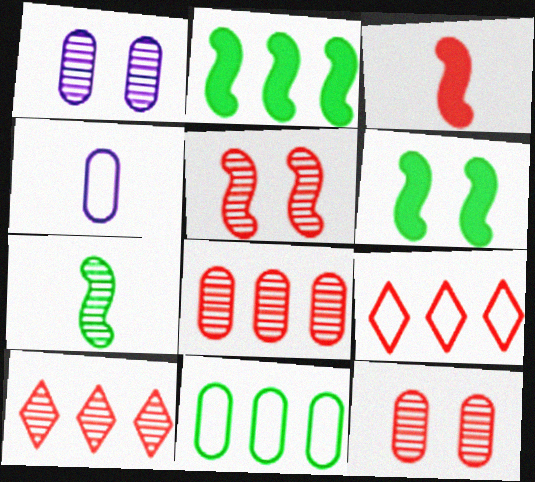[[1, 7, 10], 
[3, 9, 12], 
[4, 6, 10]]